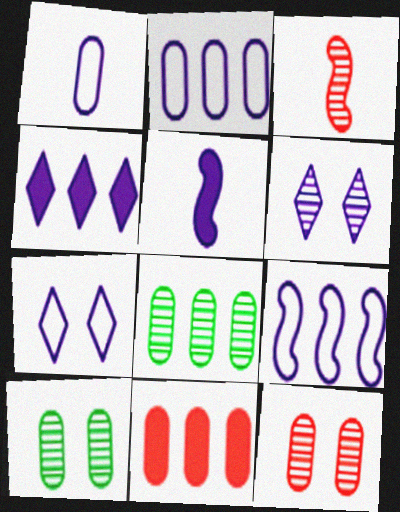[[1, 7, 9], 
[1, 10, 11], 
[2, 5, 6], 
[2, 8, 11], 
[3, 6, 8]]